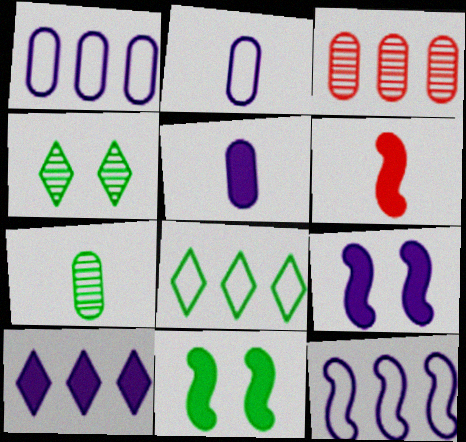[[1, 4, 6], 
[5, 9, 10], 
[7, 8, 11]]